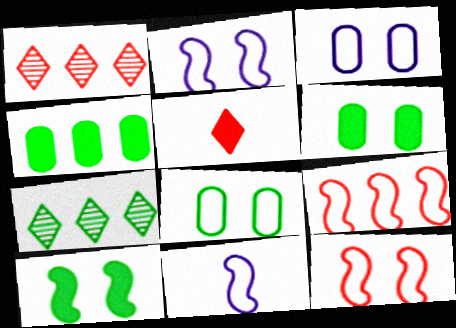[[1, 6, 11]]